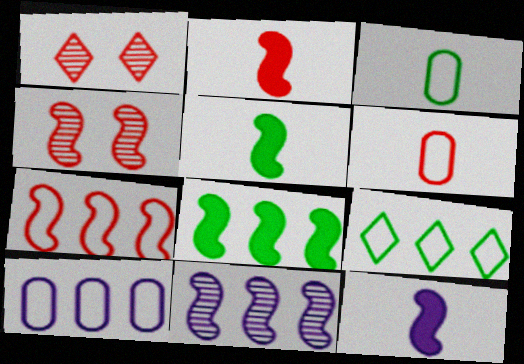[[1, 5, 10], 
[2, 4, 7], 
[2, 5, 12], 
[7, 8, 11], 
[7, 9, 10]]